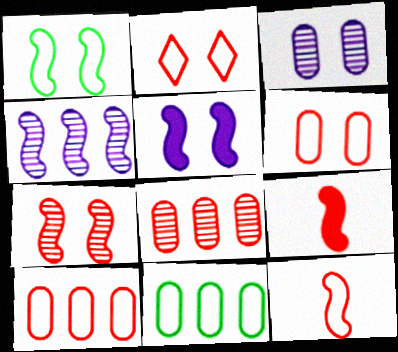[[1, 4, 9], 
[1, 5, 7], 
[2, 8, 9], 
[2, 10, 12]]